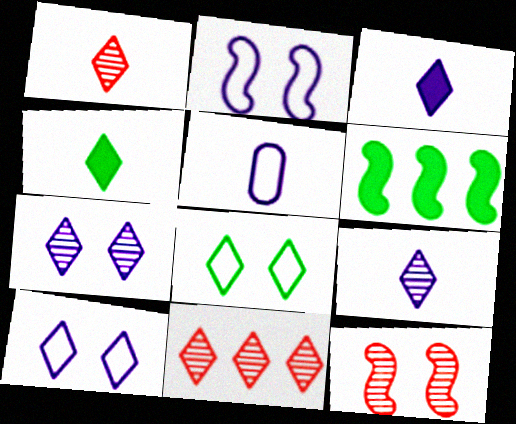[[3, 8, 11], 
[4, 10, 11]]